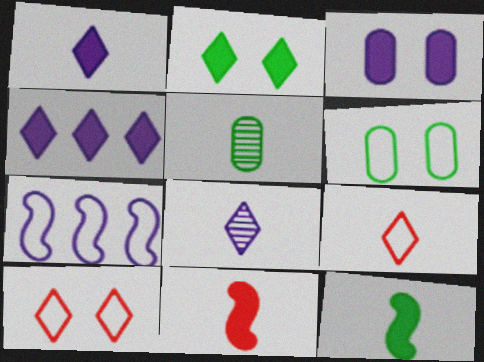[[3, 7, 8], 
[6, 7, 9]]